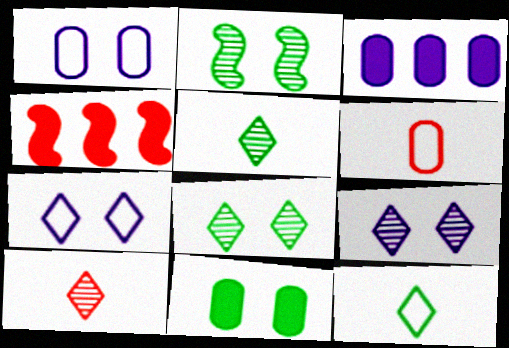[[1, 4, 5]]